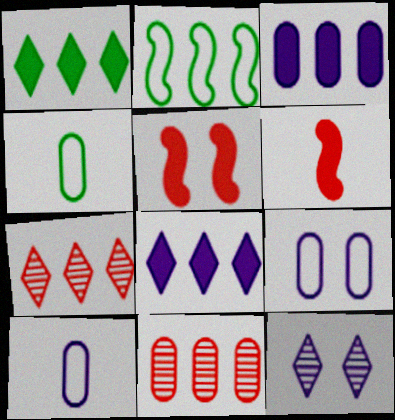[[2, 3, 7], 
[2, 8, 11]]